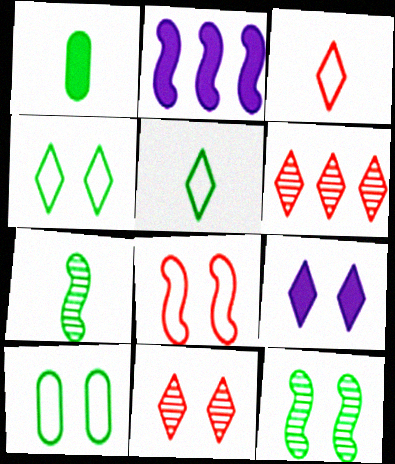[[1, 5, 7], 
[2, 7, 8], 
[4, 9, 11], 
[5, 6, 9]]